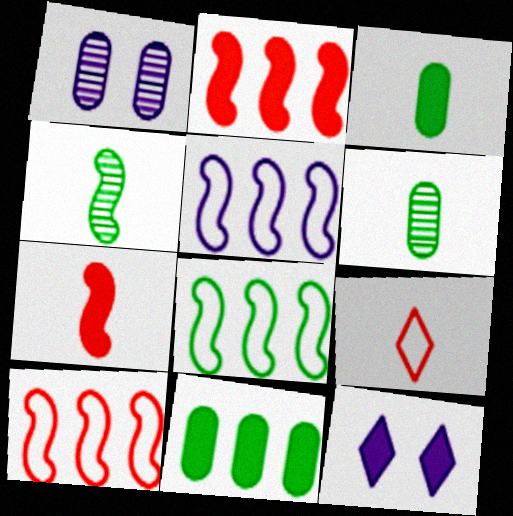[[2, 3, 12], 
[5, 8, 10], 
[6, 10, 12], 
[7, 11, 12]]